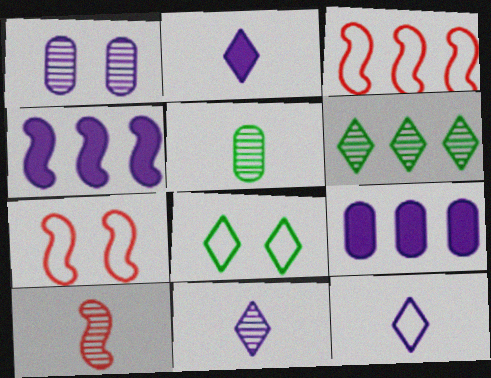[[1, 4, 12], 
[1, 6, 10], 
[2, 11, 12], 
[3, 6, 9], 
[5, 10, 11], 
[8, 9, 10]]